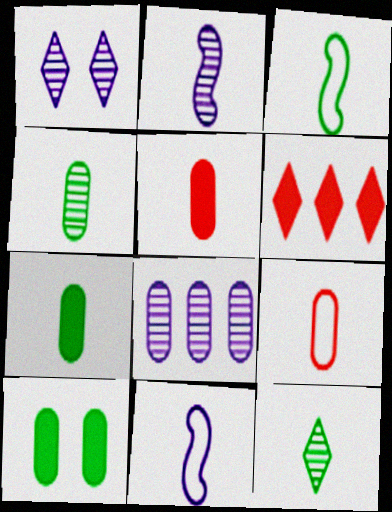[[1, 2, 8], 
[3, 7, 12], 
[5, 11, 12], 
[8, 9, 10]]